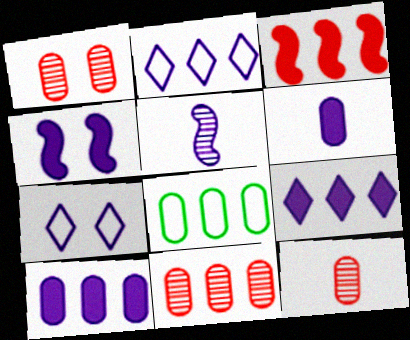[[1, 6, 8], 
[1, 11, 12], 
[4, 6, 9], 
[5, 7, 10], 
[8, 10, 11]]